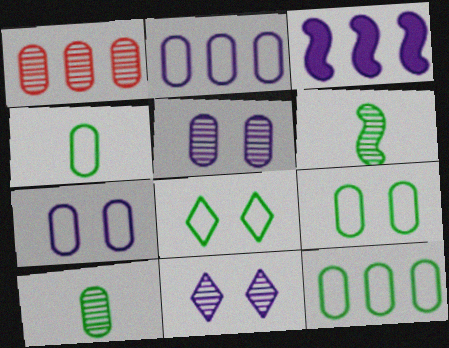[[1, 5, 10], 
[1, 6, 11], 
[4, 9, 12]]